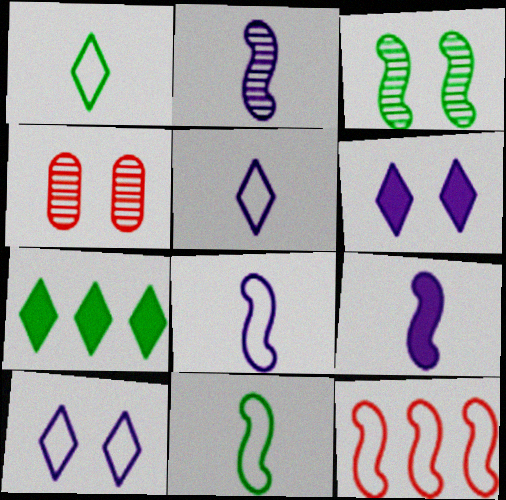[[2, 8, 9], 
[3, 9, 12], 
[4, 7, 8]]